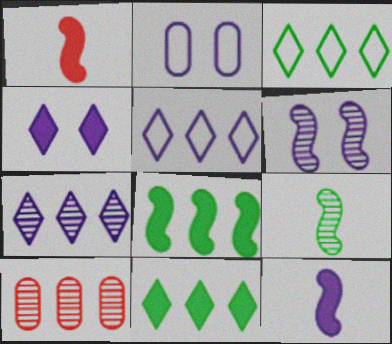[[2, 4, 6], 
[2, 7, 12], 
[5, 8, 10]]